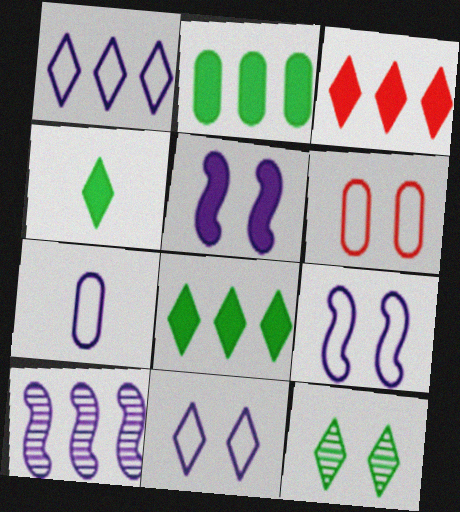[[1, 7, 9], 
[4, 6, 10], 
[5, 6, 12]]